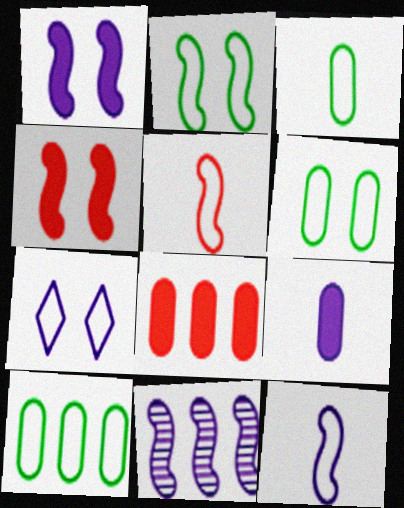[[1, 11, 12], 
[3, 6, 10], 
[5, 7, 10], 
[7, 9, 11]]